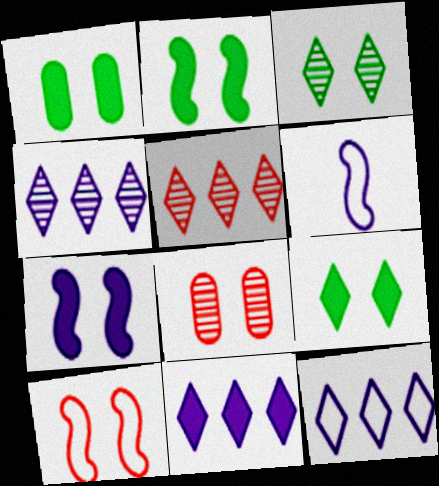[[1, 2, 9], 
[1, 5, 6], 
[4, 11, 12]]